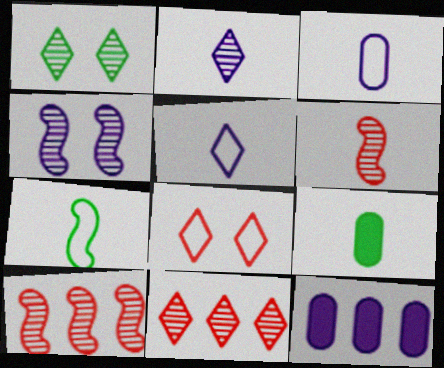[[1, 2, 11], 
[4, 5, 12], 
[5, 6, 9]]